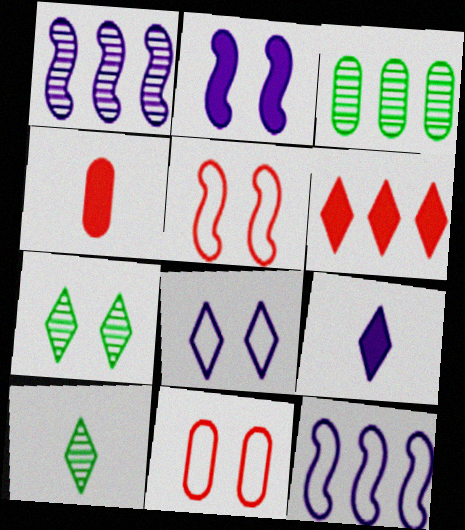[[2, 7, 11], 
[3, 5, 9], 
[3, 6, 12], 
[4, 7, 12], 
[6, 8, 10]]